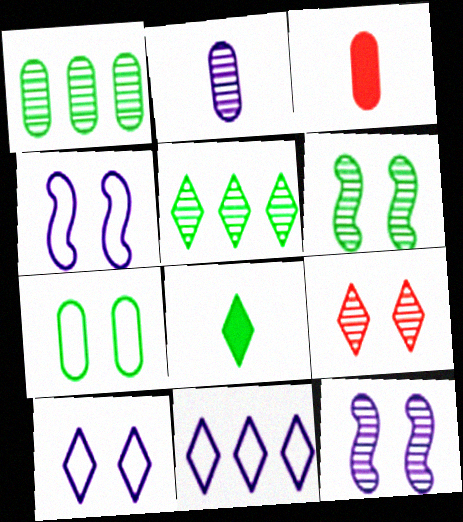[[3, 4, 5], 
[3, 6, 11], 
[8, 9, 11]]